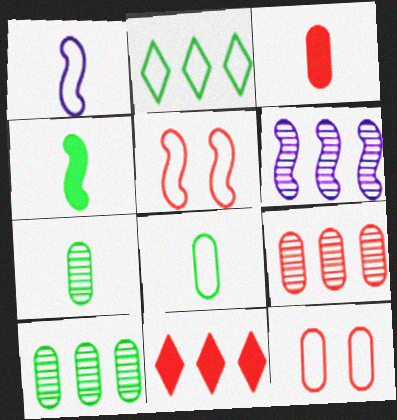[[1, 2, 12], 
[3, 9, 12], 
[4, 5, 6]]